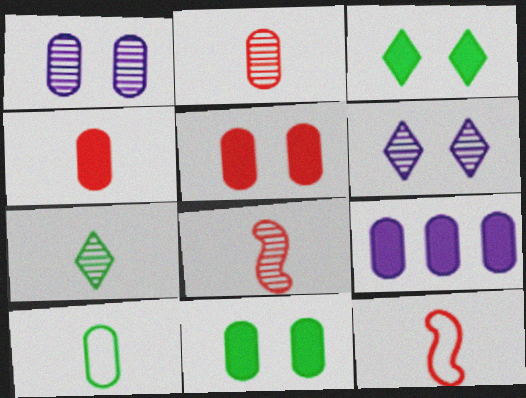[[4, 9, 11]]